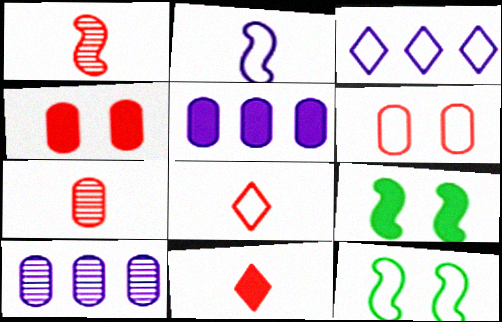[[3, 7, 9], 
[5, 9, 11], 
[8, 9, 10], 
[10, 11, 12]]